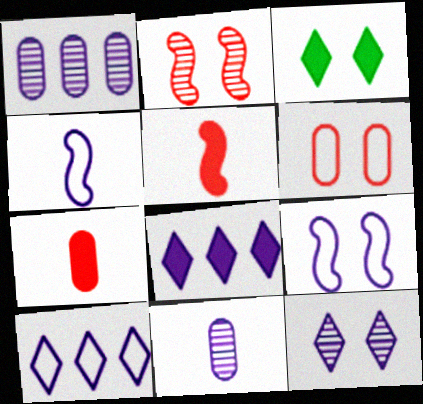[[8, 9, 11]]